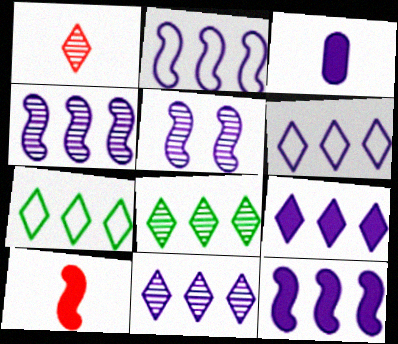[[2, 4, 12], 
[3, 5, 6], 
[6, 9, 11]]